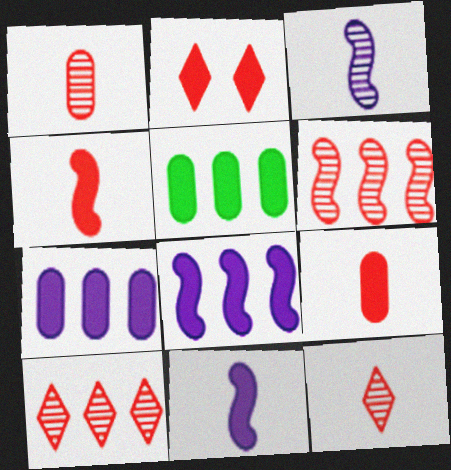[[2, 5, 11]]